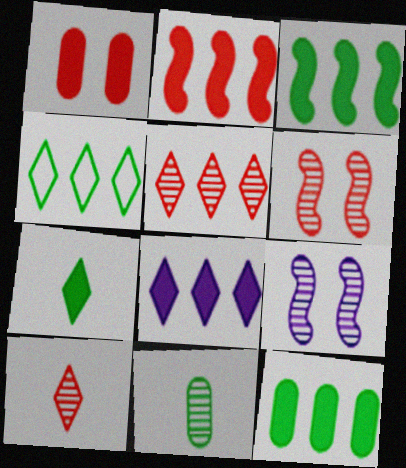[[2, 8, 12], 
[4, 5, 8], 
[5, 9, 11]]